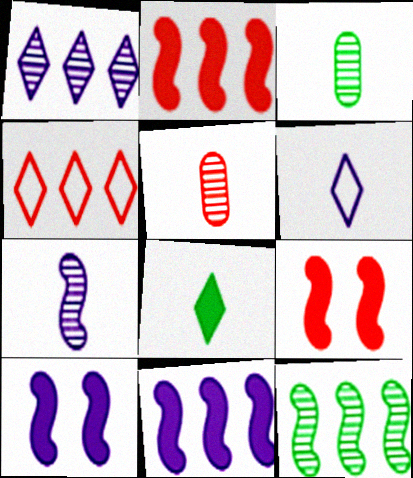[[3, 4, 10], 
[4, 5, 9]]